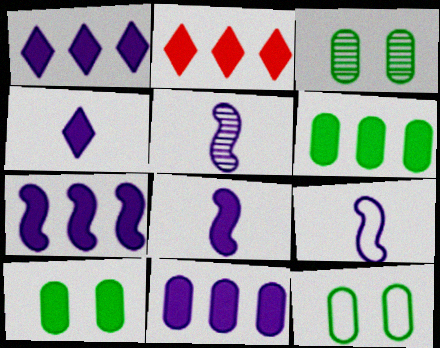[[1, 7, 11], 
[2, 3, 9], 
[2, 5, 12], 
[2, 6, 7], 
[2, 8, 10], 
[3, 10, 12], 
[5, 8, 9]]